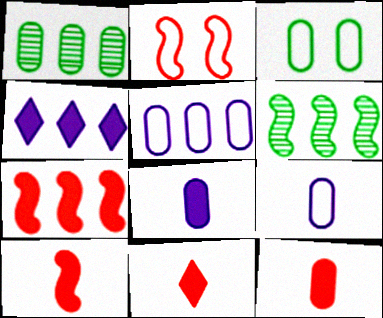[[10, 11, 12]]